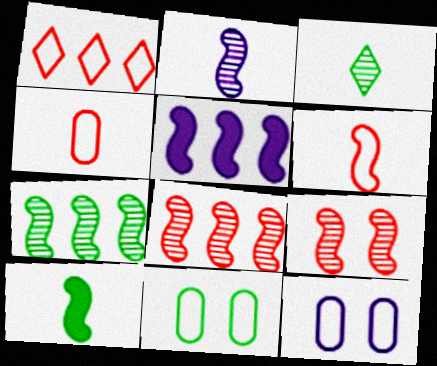[[2, 6, 10], 
[2, 7, 9]]